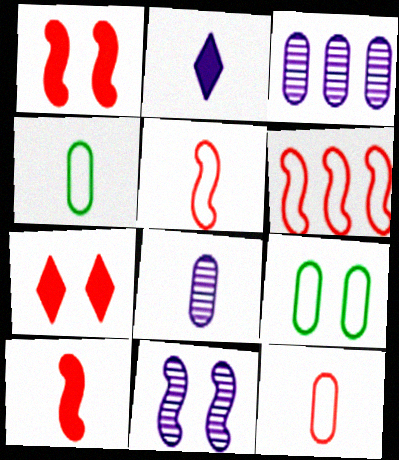[[7, 9, 11]]